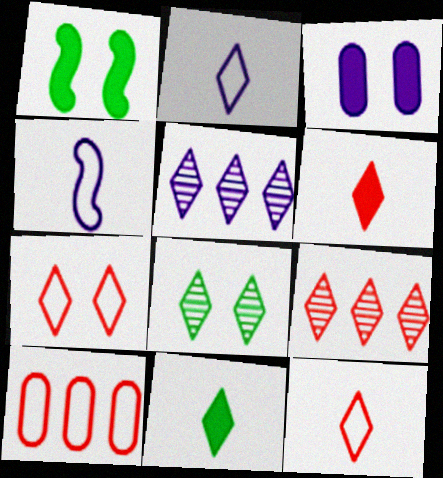[[3, 4, 5], 
[5, 7, 11], 
[6, 7, 9]]